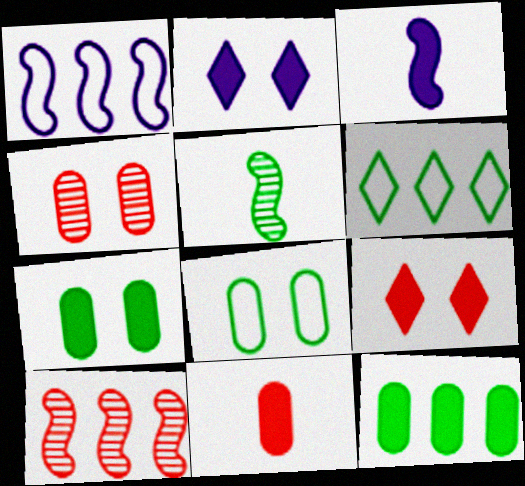[[3, 4, 6], 
[3, 9, 12], 
[5, 6, 7]]